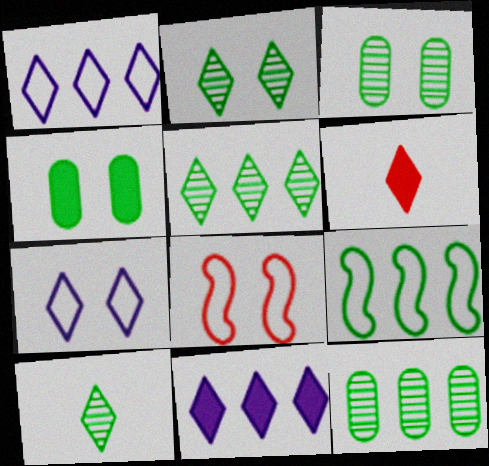[[1, 2, 6], 
[2, 5, 10], 
[4, 9, 10], 
[5, 6, 7]]